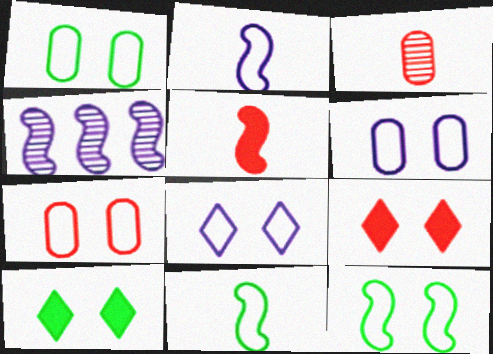[[1, 6, 7], 
[4, 5, 12], 
[7, 8, 12]]